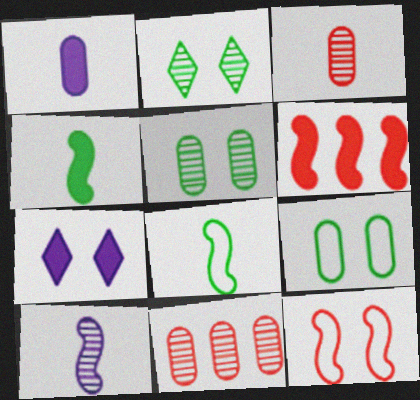[[1, 9, 11], 
[2, 10, 11], 
[5, 7, 12], 
[7, 8, 11]]